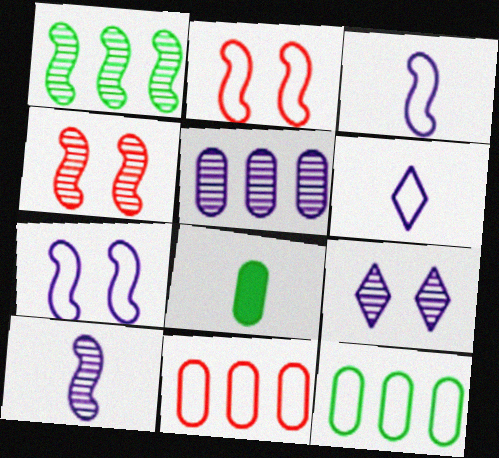[[1, 4, 10], 
[2, 6, 12], 
[5, 9, 10]]